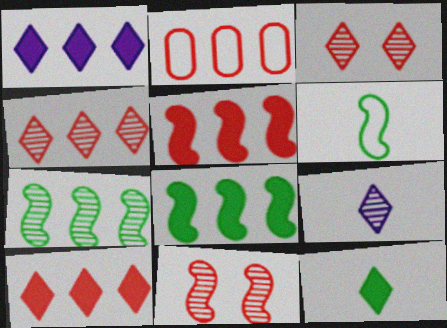[[1, 2, 7], 
[2, 4, 5]]